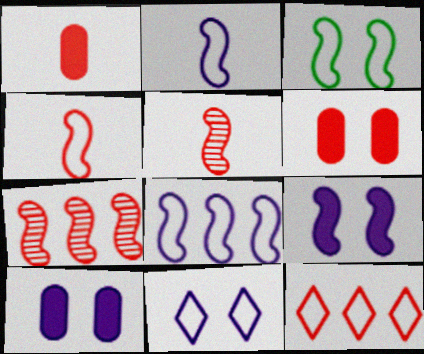[[3, 4, 8], 
[5, 6, 12]]